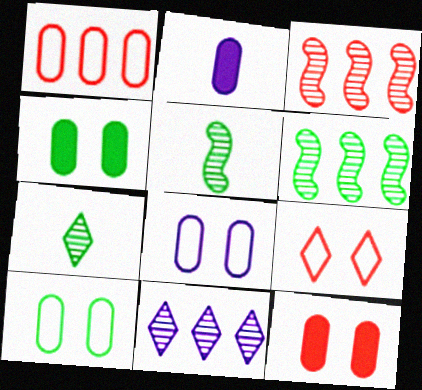[[2, 6, 9]]